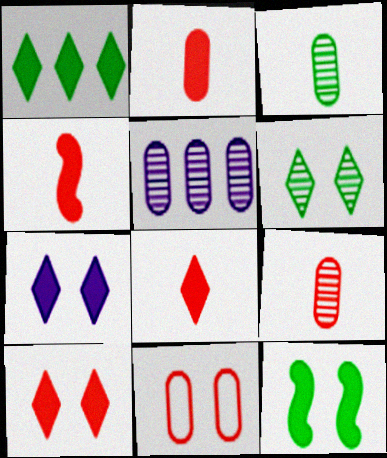[[1, 7, 8], 
[2, 4, 8]]